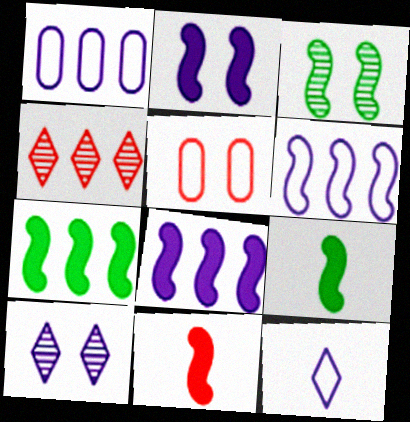[[1, 4, 7], 
[2, 7, 11], 
[3, 6, 11], 
[4, 5, 11]]